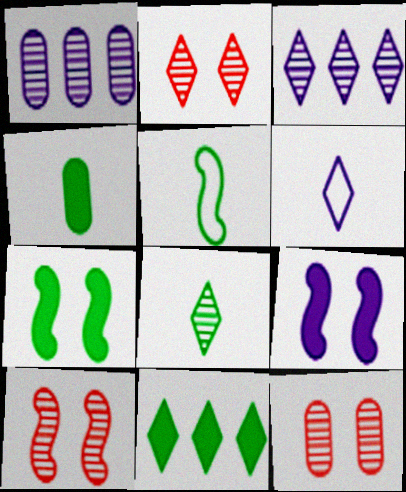[[1, 6, 9], 
[1, 8, 10], 
[2, 3, 8], 
[2, 6, 11], 
[2, 10, 12], 
[4, 5, 8], 
[4, 7, 11]]